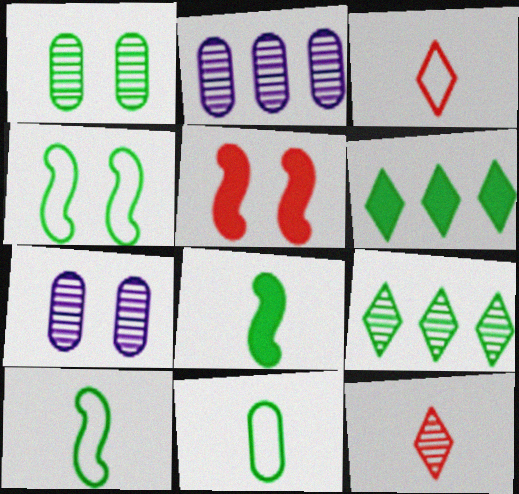[[1, 6, 10]]